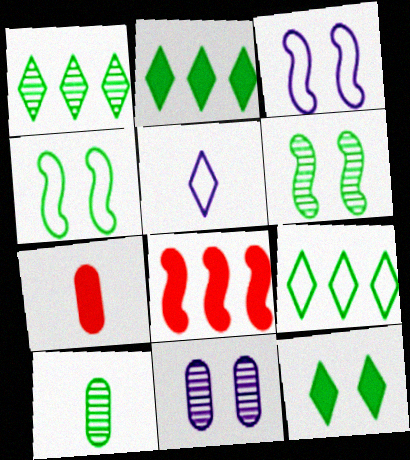[[1, 2, 9], 
[1, 3, 7], 
[1, 6, 10], 
[2, 4, 10]]